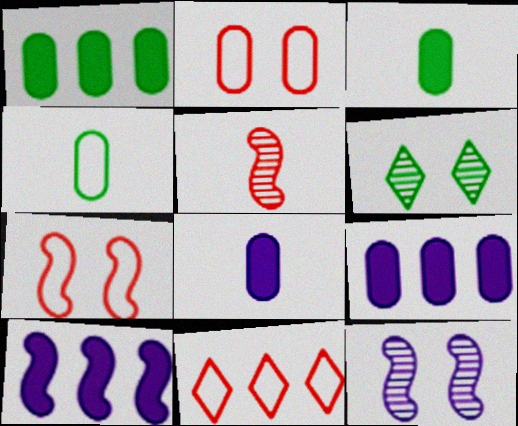[[3, 11, 12]]